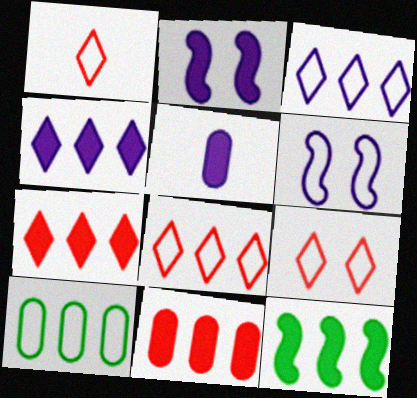[[1, 6, 10], 
[1, 8, 9], 
[2, 4, 5], 
[4, 11, 12]]